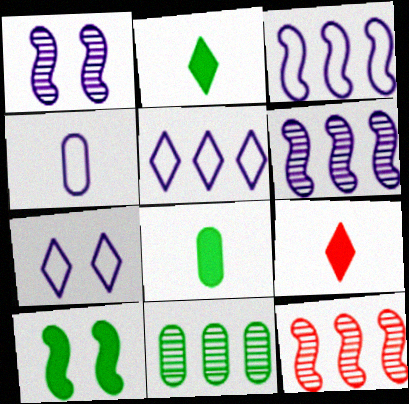[[3, 4, 7], 
[7, 8, 12]]